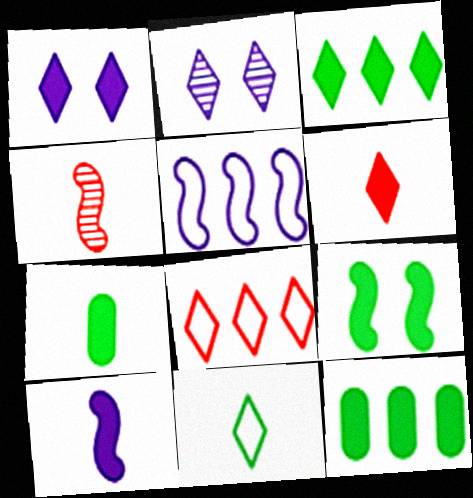[[1, 3, 6], 
[3, 7, 9], 
[4, 5, 9], 
[6, 7, 10]]